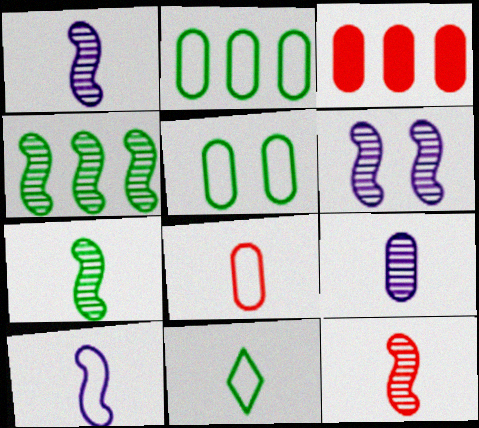[[1, 7, 12], 
[3, 5, 9], 
[3, 6, 11], 
[4, 6, 12], 
[8, 10, 11]]